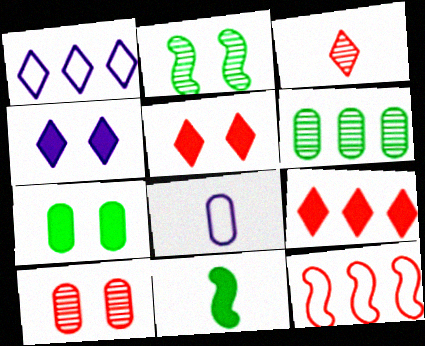[[1, 10, 11], 
[2, 8, 9], 
[3, 8, 11]]